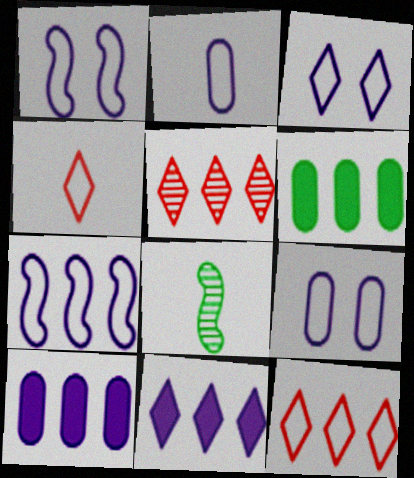[[1, 3, 9], 
[2, 3, 7], 
[5, 6, 7]]